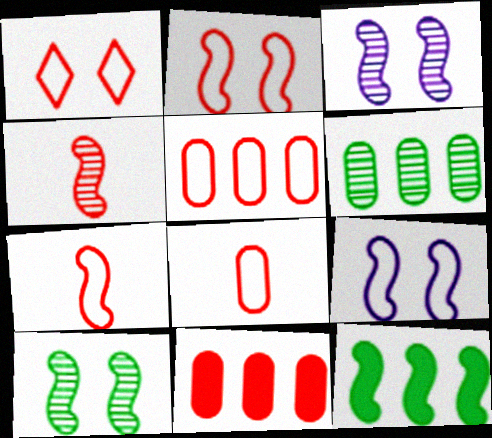[[1, 4, 11], 
[1, 5, 7], 
[3, 7, 12], 
[4, 9, 12]]